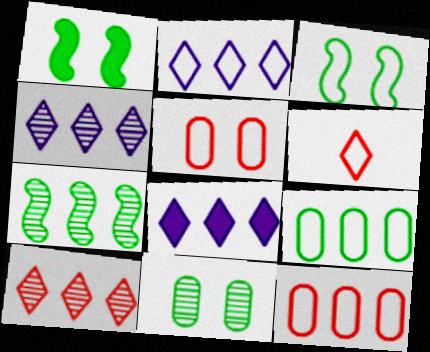[[2, 4, 8], 
[7, 8, 12]]